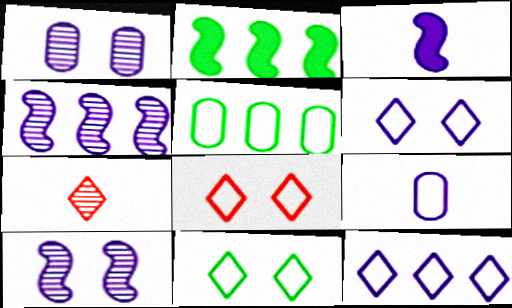[[1, 3, 12], 
[6, 8, 11]]